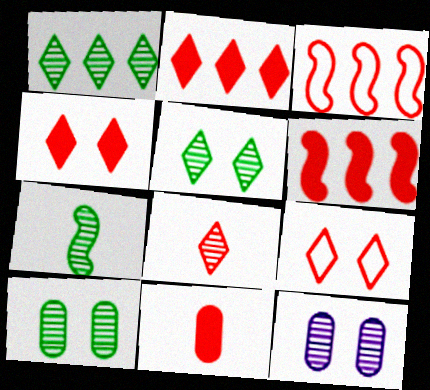[[1, 7, 10], 
[2, 8, 9], 
[4, 6, 11]]